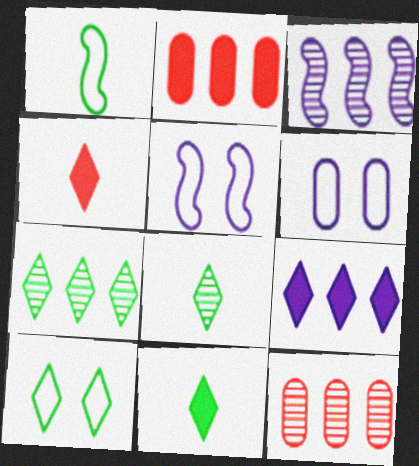[[2, 5, 8], 
[3, 7, 12], 
[5, 11, 12], 
[7, 10, 11]]